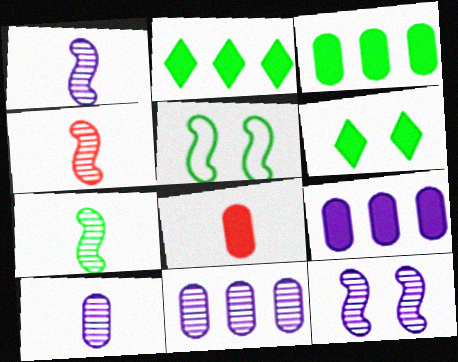[[1, 4, 7]]